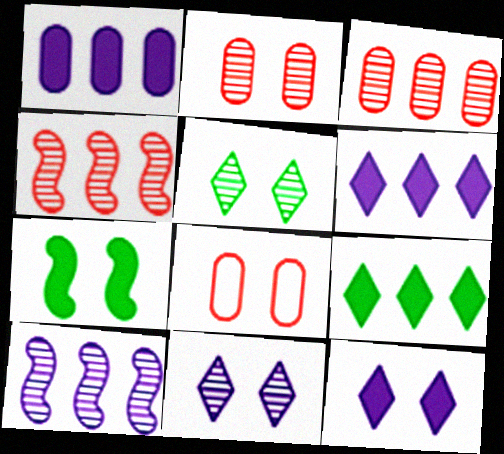[[7, 8, 11]]